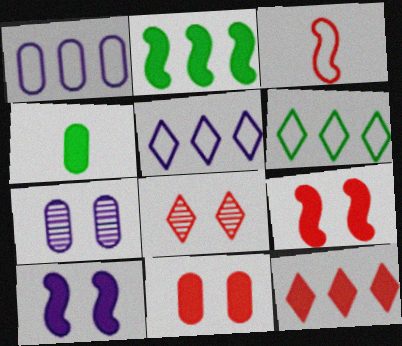[[4, 10, 12]]